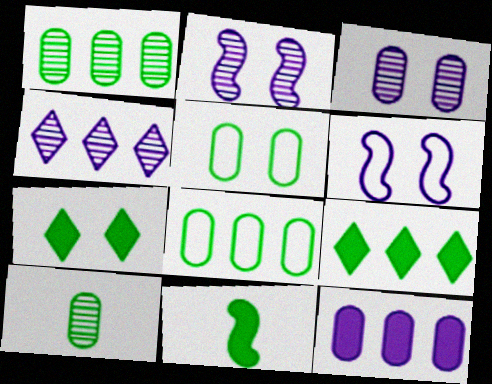[]